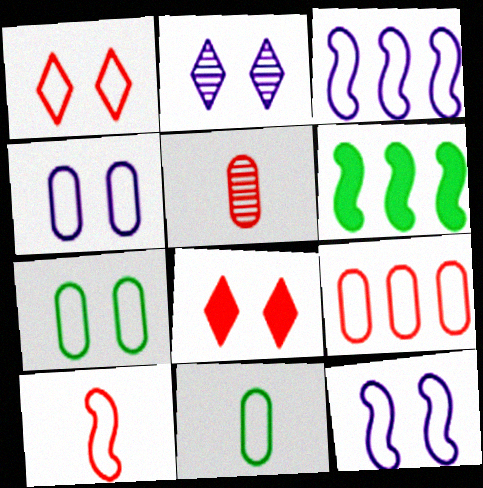[[1, 3, 11], 
[1, 7, 12], 
[1, 9, 10], 
[4, 9, 11]]